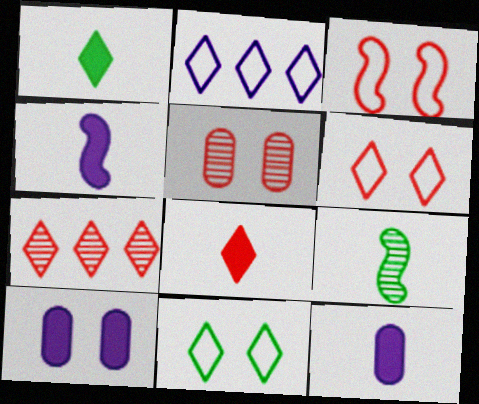[[6, 7, 8]]